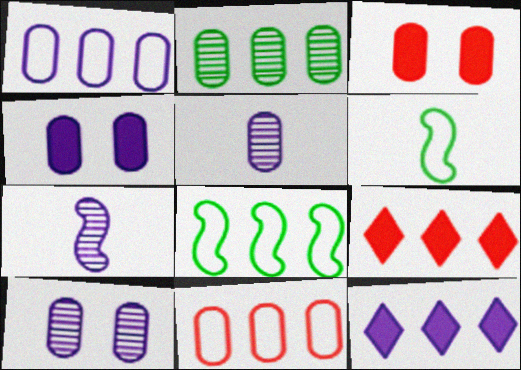[[1, 4, 5], 
[6, 9, 10]]